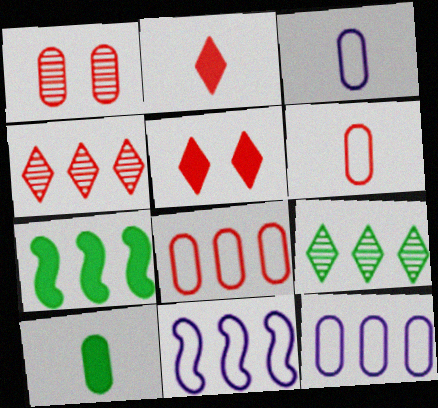[[1, 10, 12], 
[4, 7, 12]]